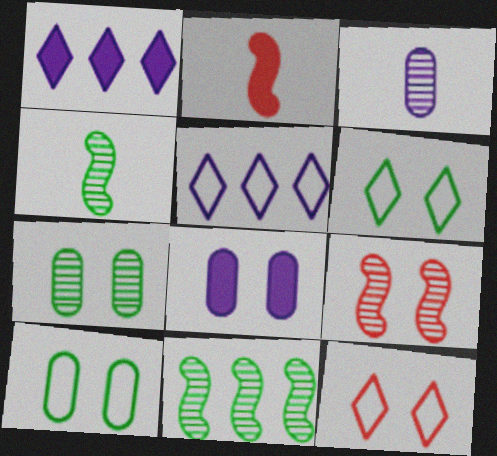[[2, 5, 7], 
[6, 8, 9]]